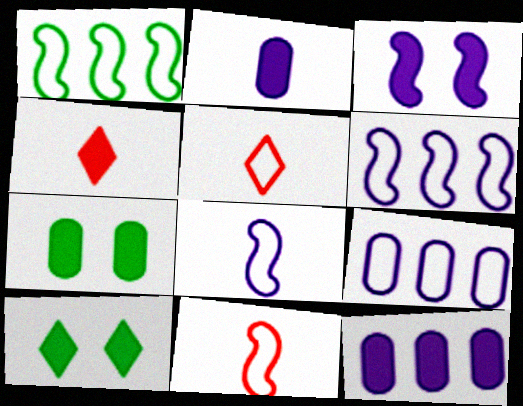[]